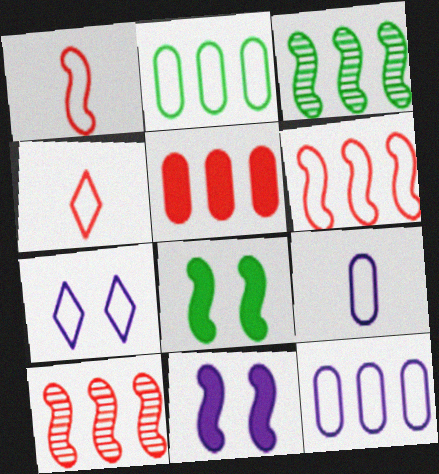[[1, 2, 7], 
[1, 3, 11]]